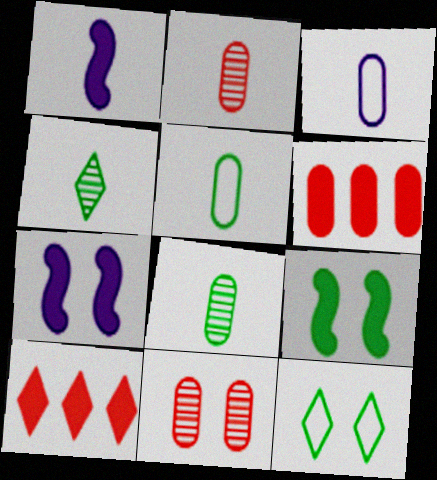[[7, 11, 12]]